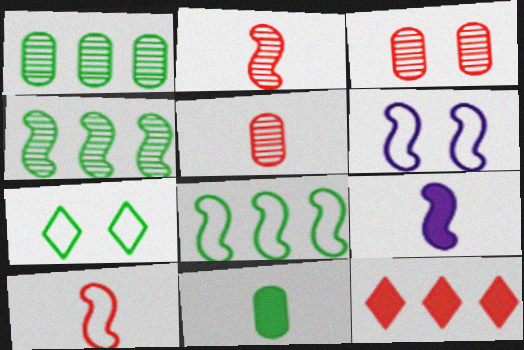[[3, 10, 12], 
[4, 7, 11], 
[6, 8, 10]]